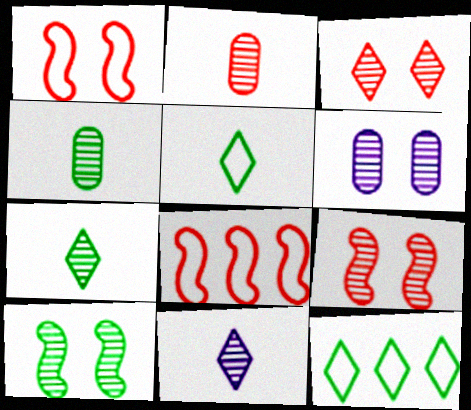[[3, 6, 10]]